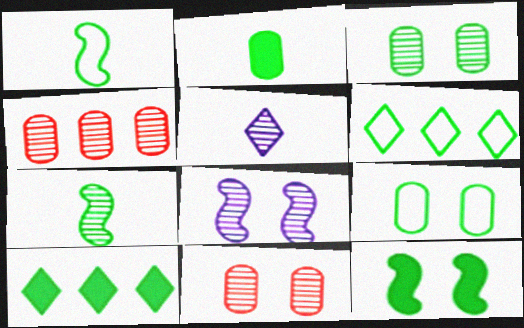[[1, 3, 10], 
[1, 6, 9], 
[2, 10, 12], 
[7, 9, 10]]